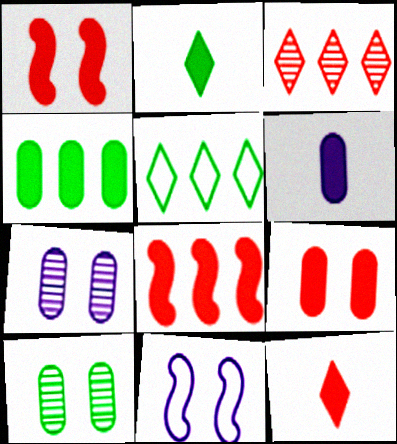[[4, 6, 9], 
[8, 9, 12]]